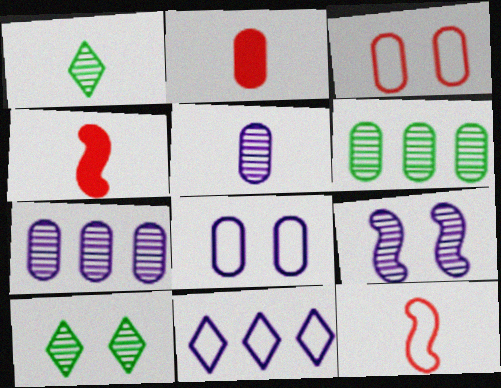[[2, 6, 8]]